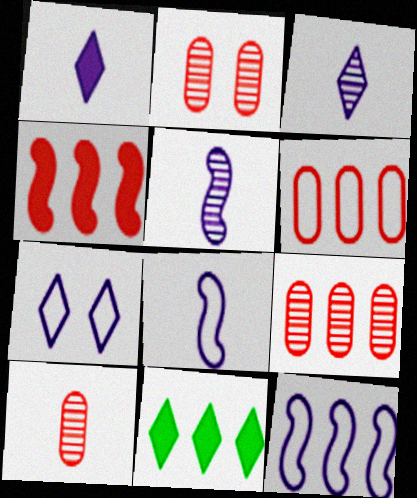[[2, 8, 11], 
[2, 9, 10], 
[9, 11, 12]]